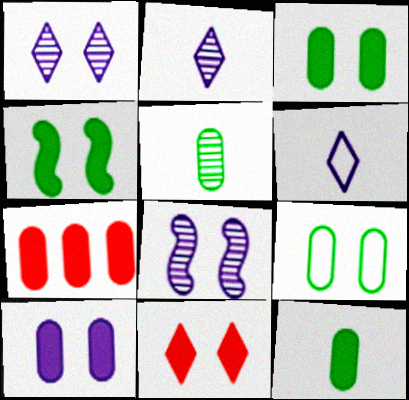[[4, 10, 11], 
[7, 10, 12], 
[8, 9, 11]]